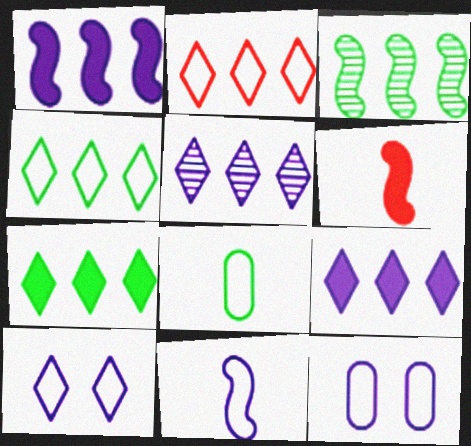[[2, 5, 7]]